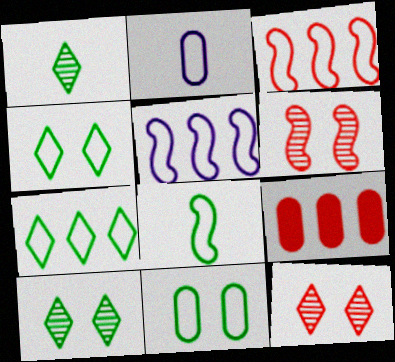[[2, 3, 4], 
[7, 8, 11]]